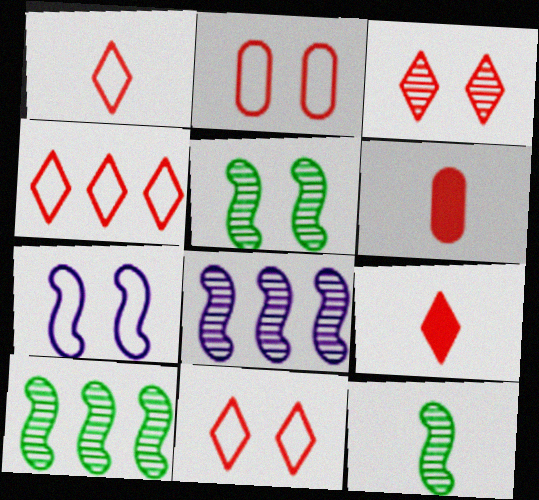[[1, 4, 11], 
[3, 4, 9], 
[5, 10, 12]]